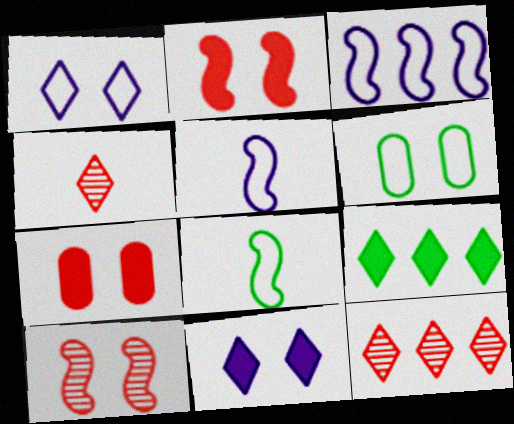[[1, 4, 9], 
[6, 10, 11]]